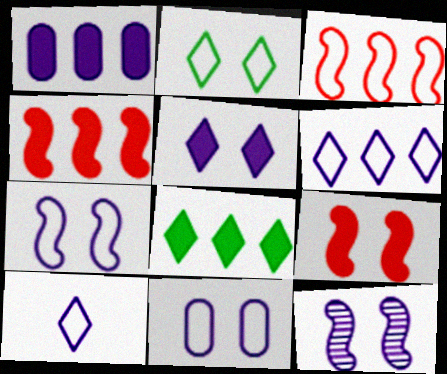[[1, 4, 8], 
[1, 10, 12], 
[5, 11, 12]]